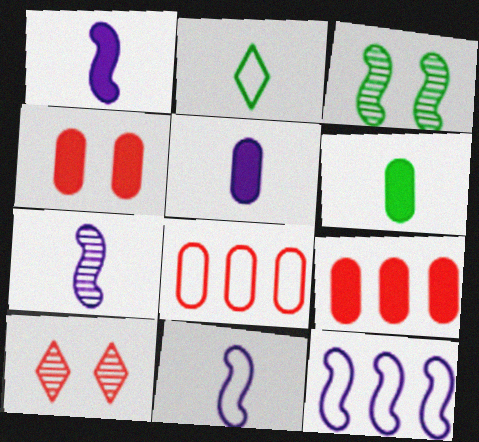[[1, 7, 11], 
[6, 10, 12]]